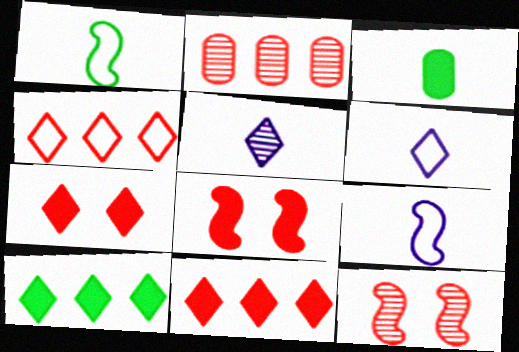[]